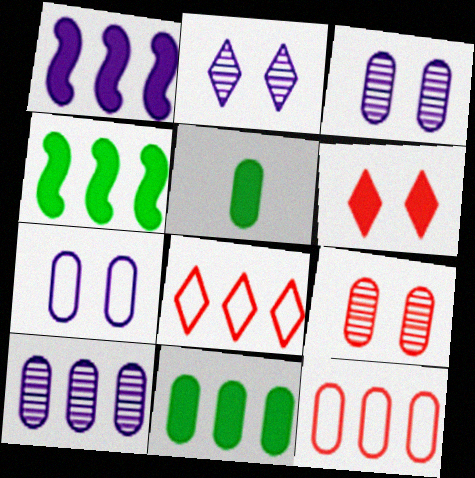[[1, 5, 6], 
[3, 5, 12], 
[4, 8, 10], 
[10, 11, 12]]